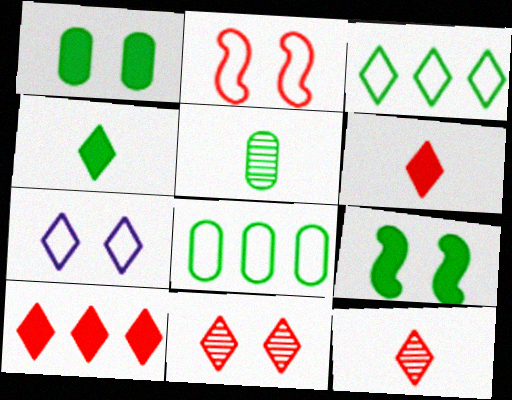[[1, 5, 8], 
[3, 5, 9]]